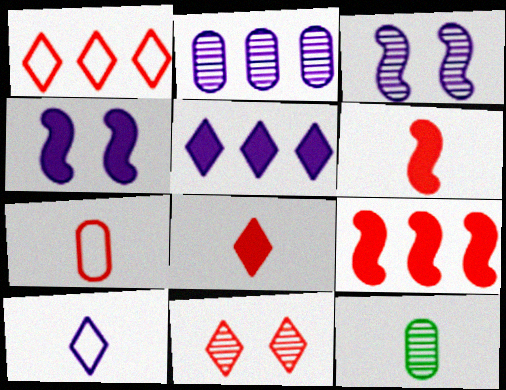[[1, 4, 12], 
[1, 8, 11], 
[2, 4, 10], 
[6, 10, 12], 
[7, 9, 11]]